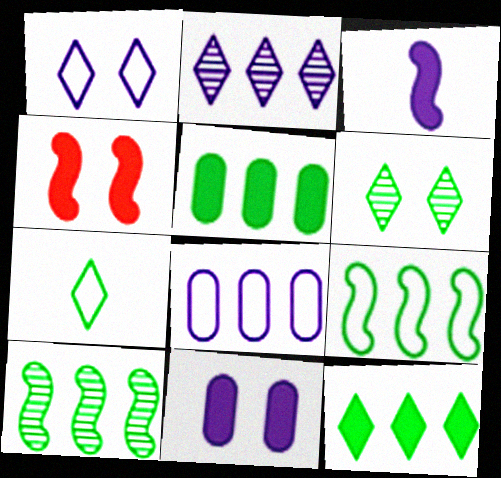[[6, 7, 12]]